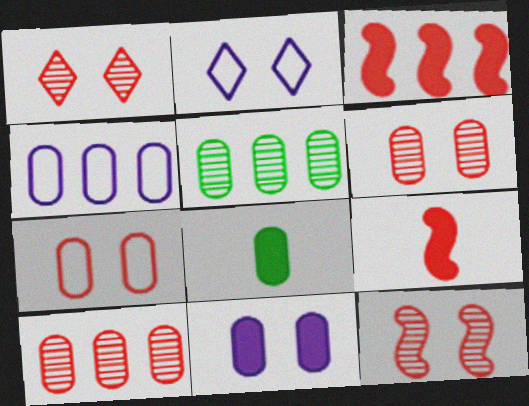[[1, 6, 12], 
[2, 5, 9], 
[4, 6, 8]]